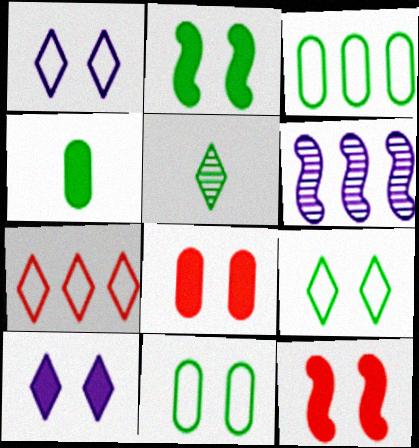[[2, 3, 5], 
[2, 8, 10], 
[5, 7, 10]]